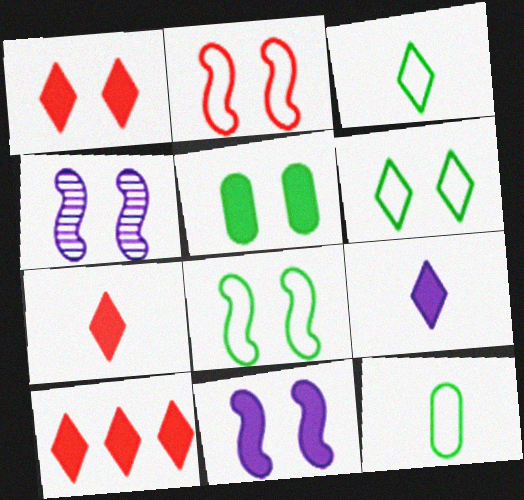[[1, 5, 11], 
[1, 7, 10], 
[4, 10, 12]]